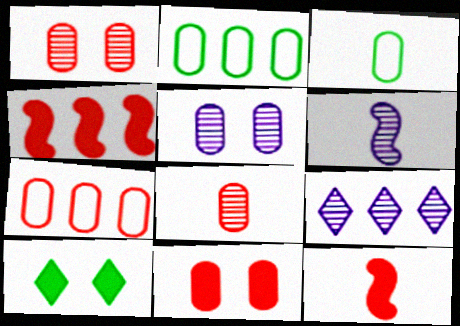[[2, 4, 9], 
[5, 6, 9], 
[6, 7, 10], 
[7, 8, 11]]